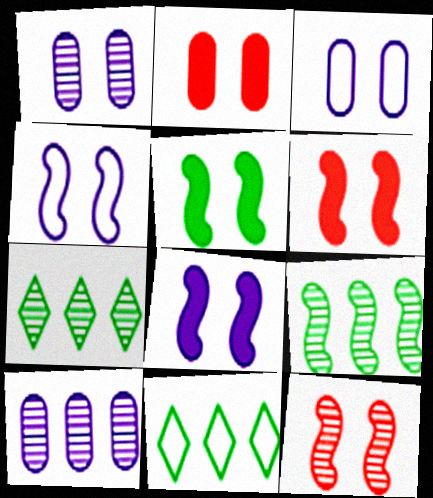[[4, 5, 12], 
[5, 6, 8]]